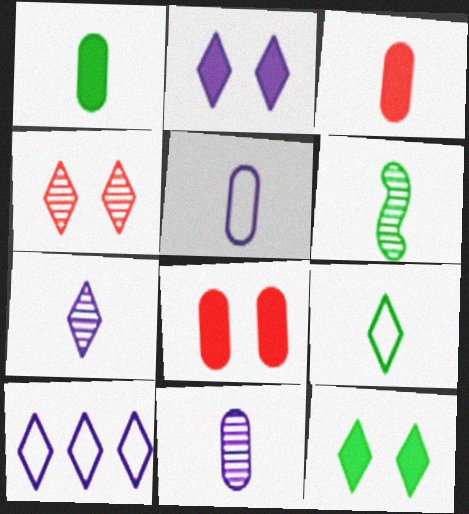[[1, 6, 9], 
[2, 7, 10], 
[6, 8, 10]]